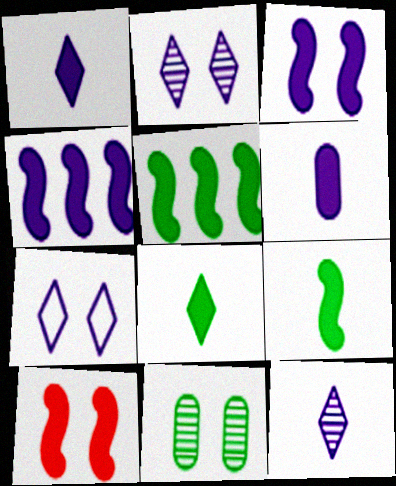[[4, 9, 10], 
[7, 10, 11]]